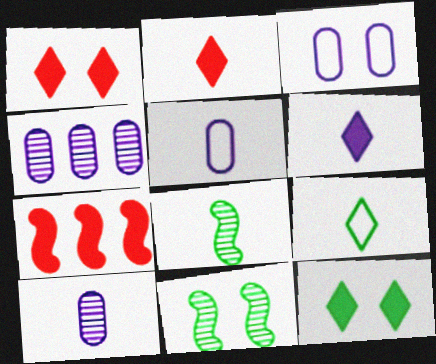[[1, 3, 11], 
[2, 5, 8]]